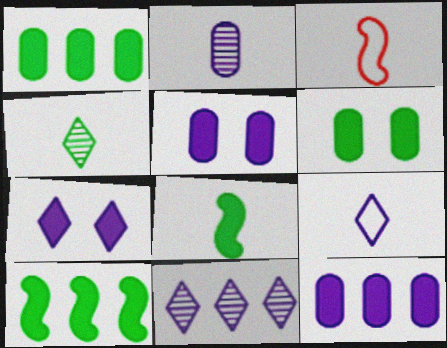[[3, 6, 11], 
[7, 9, 11]]